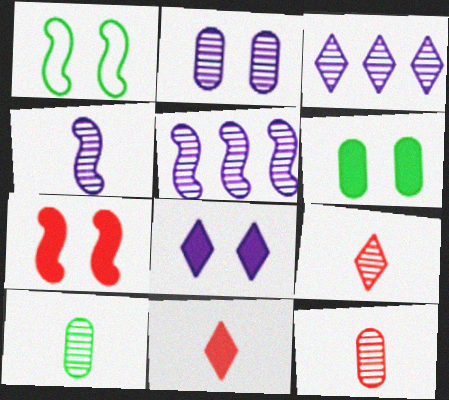[[2, 3, 4], 
[4, 9, 10], 
[6, 7, 8]]